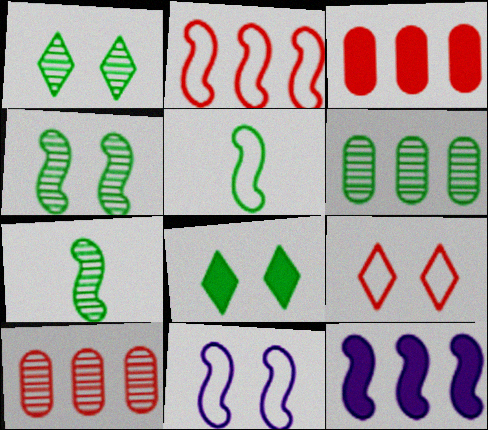[[1, 6, 7], 
[2, 5, 11], 
[5, 6, 8]]